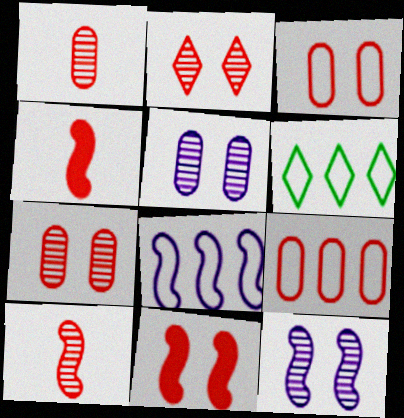[[2, 3, 11], 
[2, 4, 9], 
[4, 5, 6], 
[6, 8, 9]]